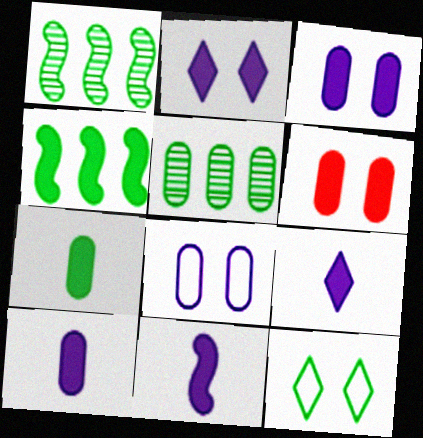[[1, 7, 12], 
[4, 6, 9], 
[9, 10, 11]]